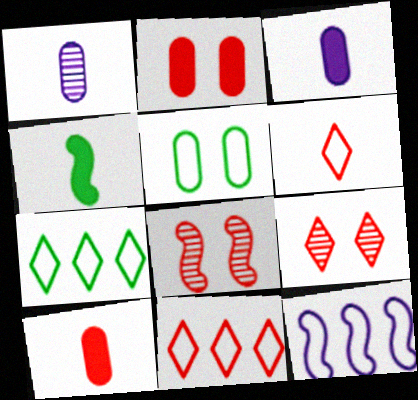[[1, 4, 6], 
[3, 7, 8], 
[4, 8, 12], 
[5, 6, 12], 
[8, 10, 11]]